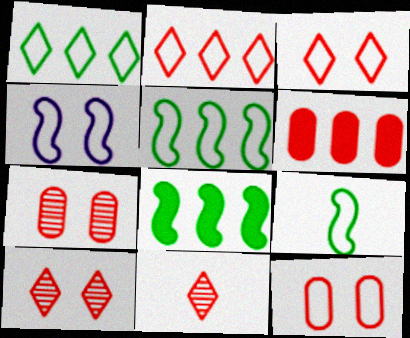[]